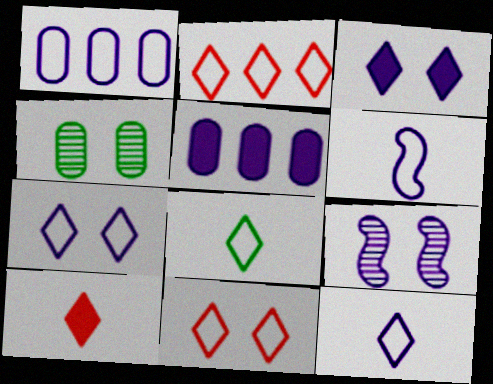[[1, 6, 7], 
[2, 7, 8], 
[5, 9, 12]]